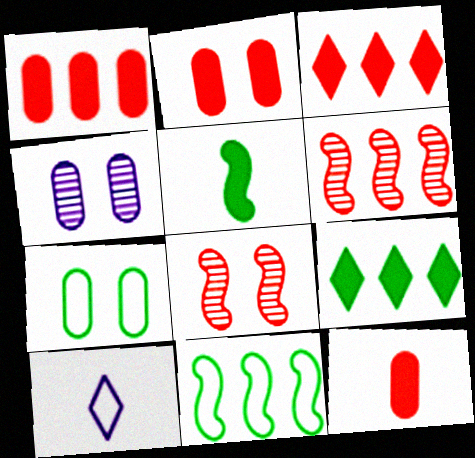[[1, 2, 12], 
[2, 4, 7]]